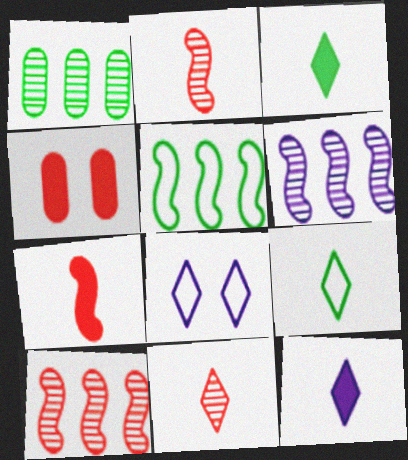[[1, 7, 8], 
[4, 6, 9], 
[9, 11, 12]]